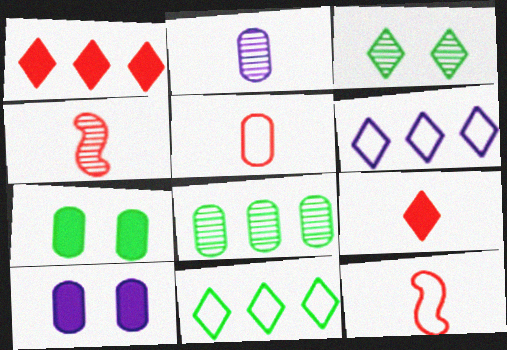[[3, 6, 9], 
[4, 5, 9], 
[4, 6, 7], 
[4, 10, 11], 
[5, 8, 10]]